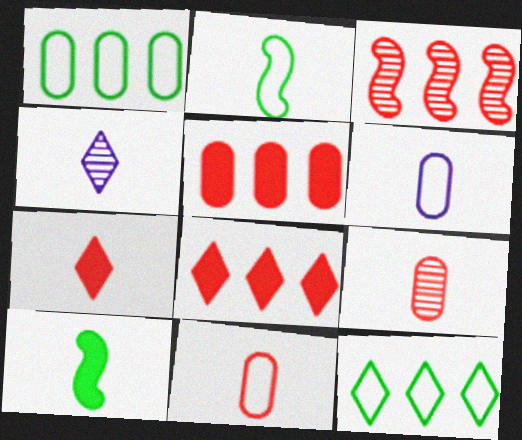[[4, 10, 11]]